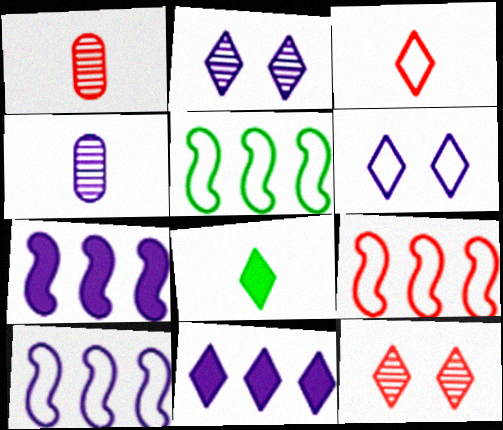[[4, 6, 7], 
[5, 9, 10]]